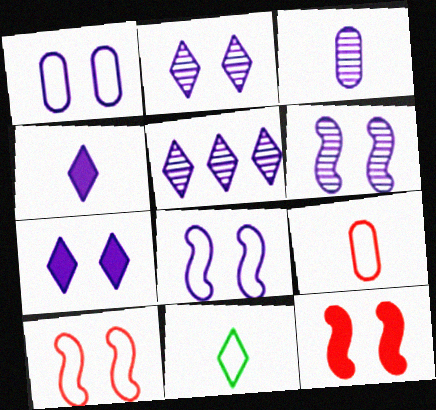[[1, 6, 7], 
[3, 5, 6]]